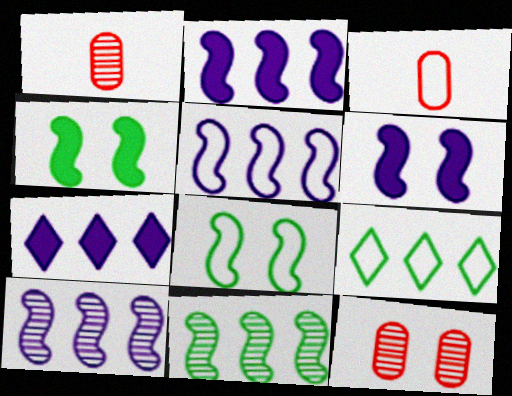[[1, 6, 9], 
[1, 7, 8], 
[2, 5, 10]]